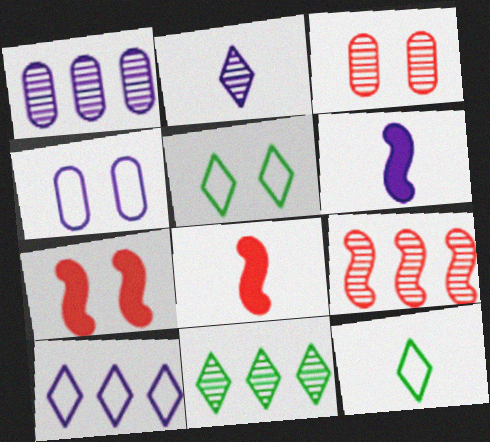[[1, 5, 8], 
[1, 7, 12], 
[1, 9, 11], 
[4, 8, 11]]